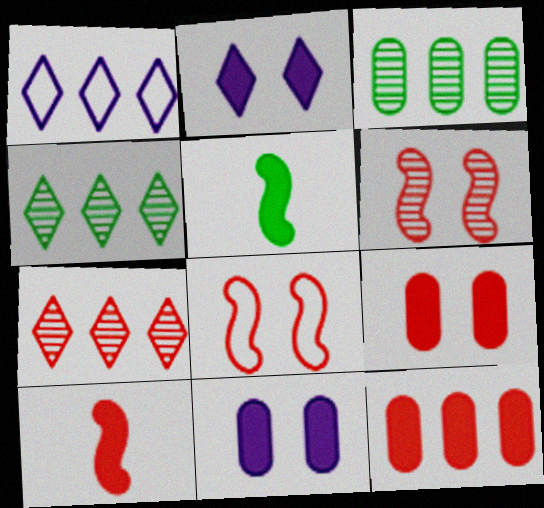[[2, 5, 12]]